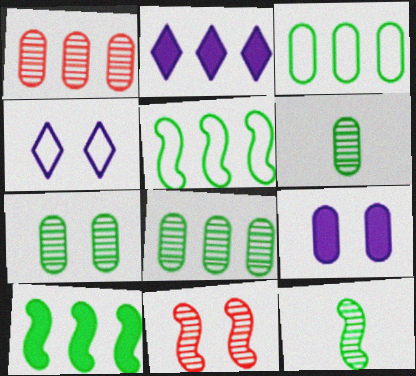[[1, 2, 5], 
[6, 7, 8]]